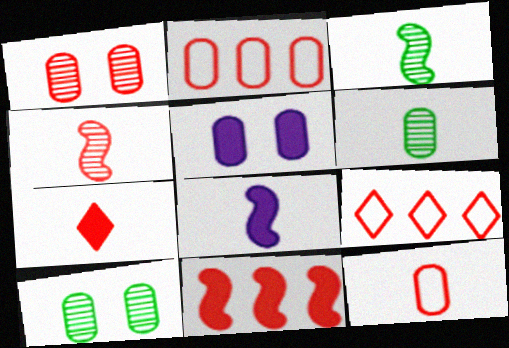[[2, 5, 6], 
[3, 5, 9], 
[4, 7, 12], 
[8, 9, 10]]